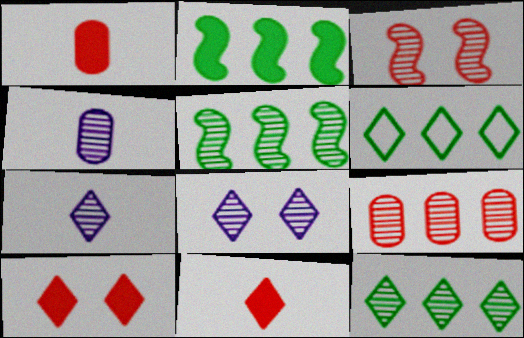[[3, 4, 12], 
[6, 7, 10], 
[6, 8, 11]]